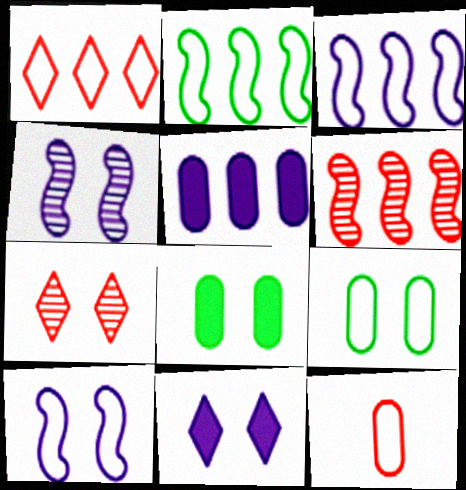[[7, 8, 10]]